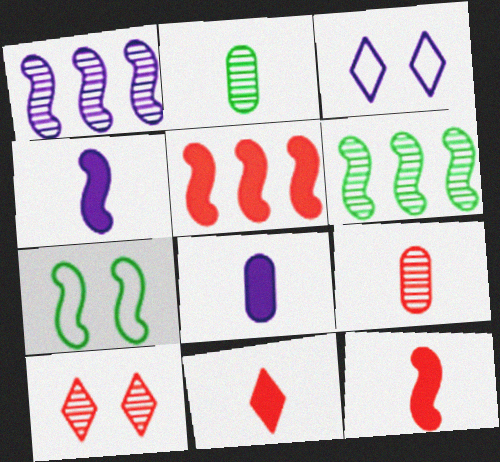[[1, 2, 10], 
[1, 3, 8], 
[1, 7, 12], 
[2, 3, 5]]